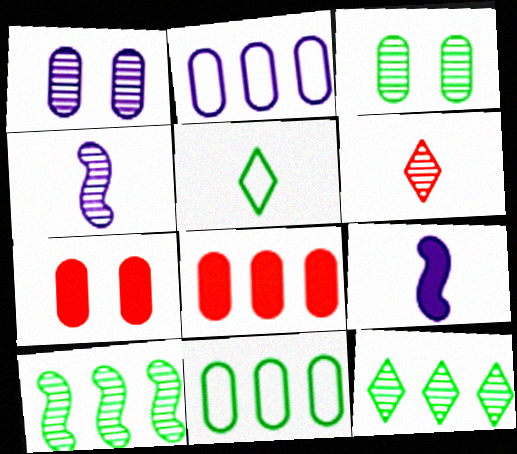[[1, 6, 10]]